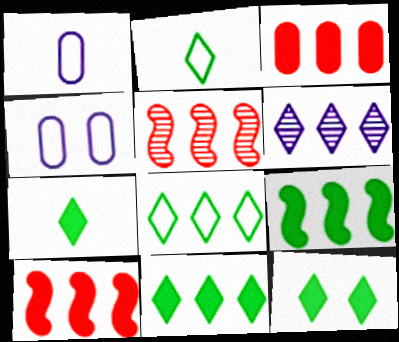[[1, 5, 12], 
[4, 5, 7], 
[7, 11, 12]]